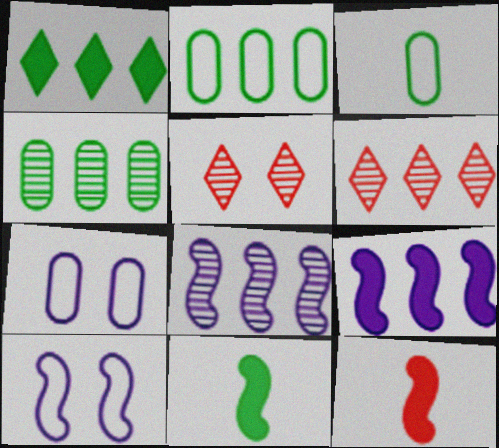[[2, 6, 9], 
[3, 5, 9], 
[4, 6, 8], 
[6, 7, 11]]